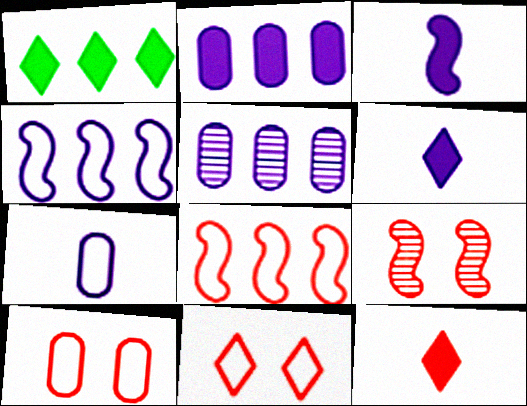[[1, 5, 8], 
[1, 7, 9]]